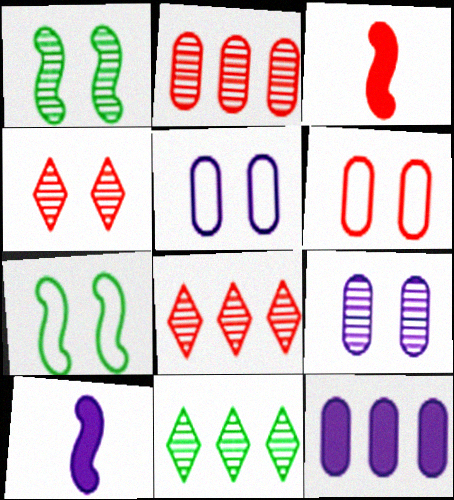[[1, 4, 9], 
[3, 5, 11], 
[3, 6, 8], 
[6, 10, 11]]